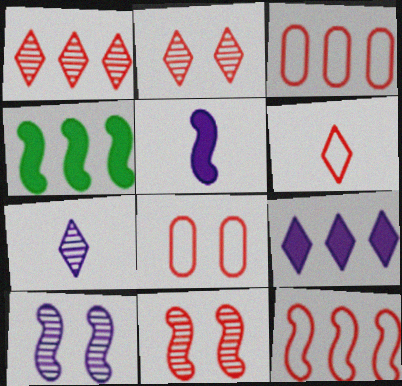[[4, 7, 8], 
[6, 8, 12]]